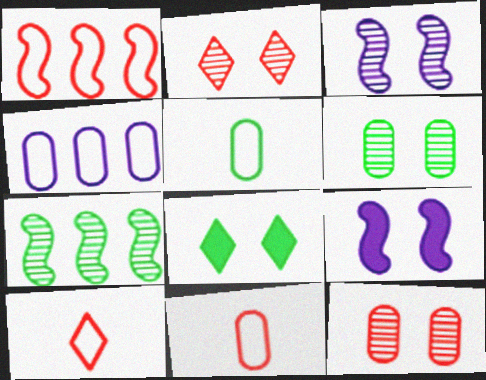[[2, 3, 6], 
[5, 7, 8]]